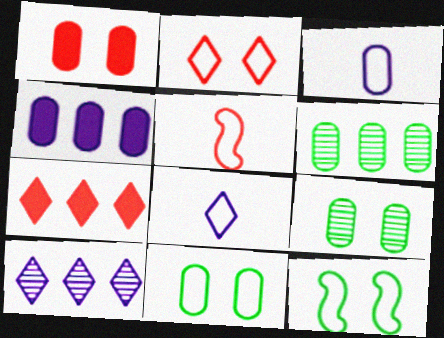[[1, 3, 6]]